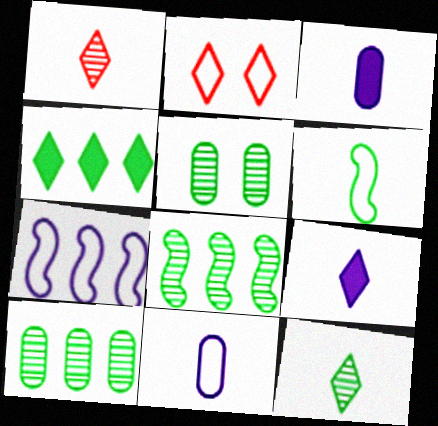[[1, 3, 6], 
[2, 3, 8], 
[4, 5, 6], 
[5, 8, 12]]